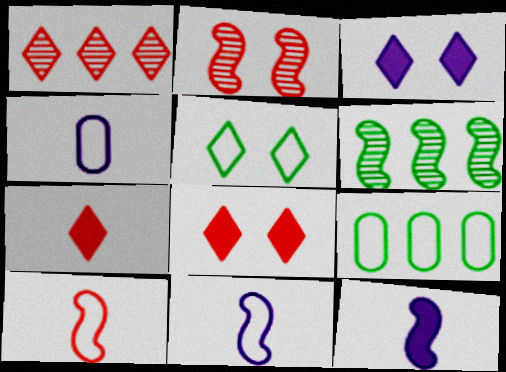[[4, 6, 8]]